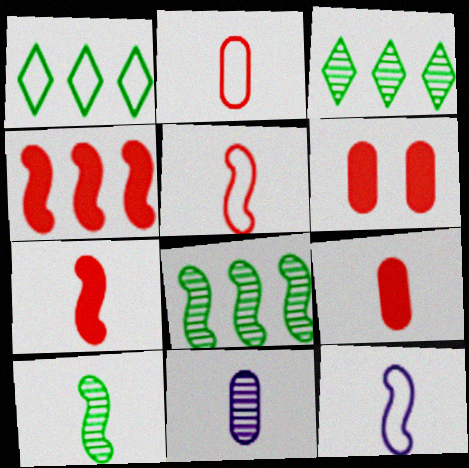[[3, 6, 12], 
[7, 10, 12]]